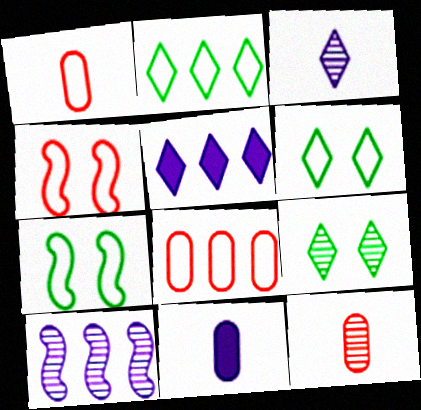[[5, 7, 12], 
[9, 10, 12]]